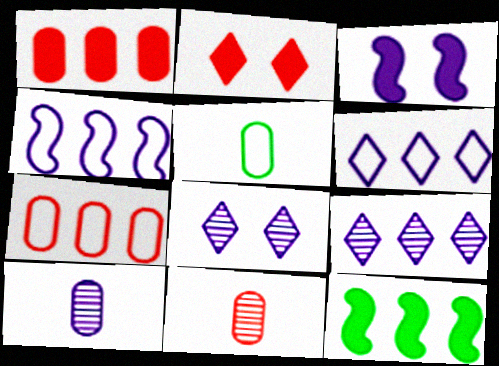[[3, 6, 10], 
[7, 9, 12]]